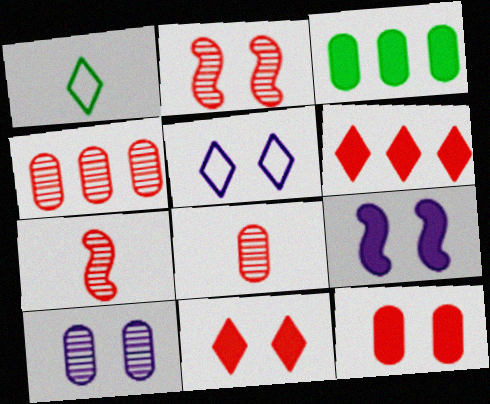[[1, 4, 9], 
[3, 5, 7], 
[5, 9, 10]]